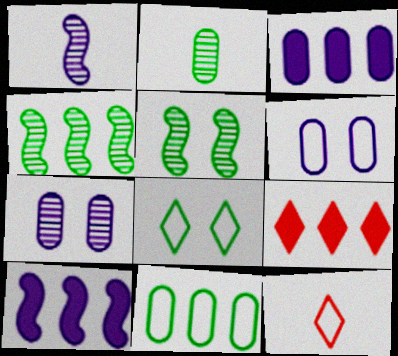[[3, 5, 12]]